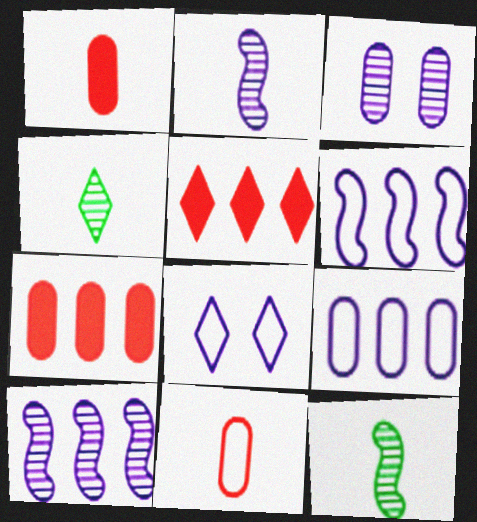[[4, 5, 8], 
[7, 8, 12]]